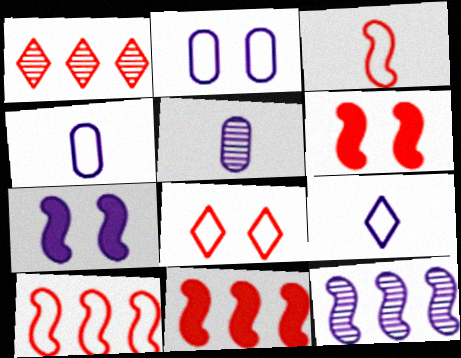[]